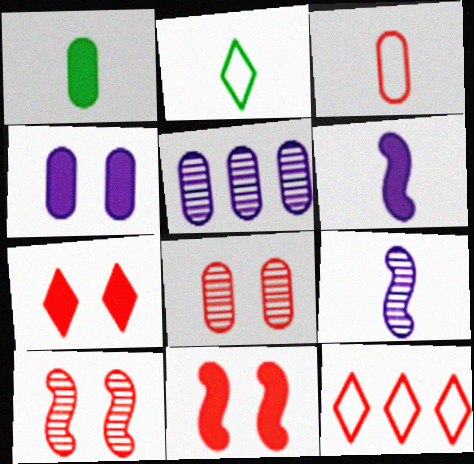[[2, 5, 11]]